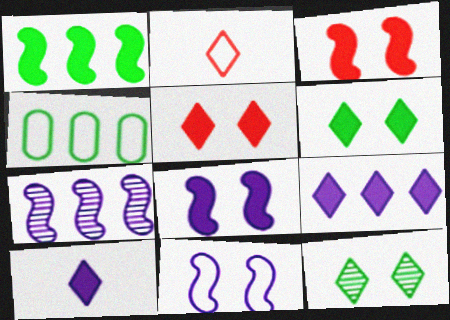[[2, 4, 11], 
[2, 9, 12]]